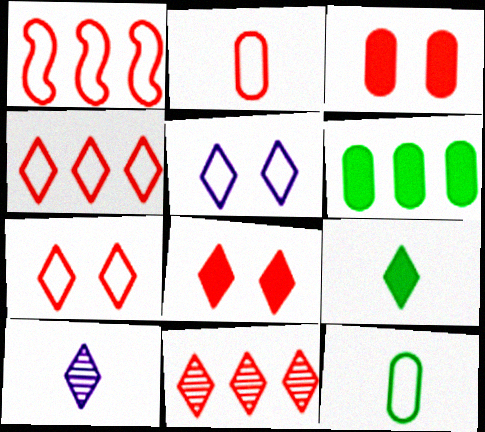[[1, 2, 7], 
[1, 5, 12], 
[5, 9, 11]]